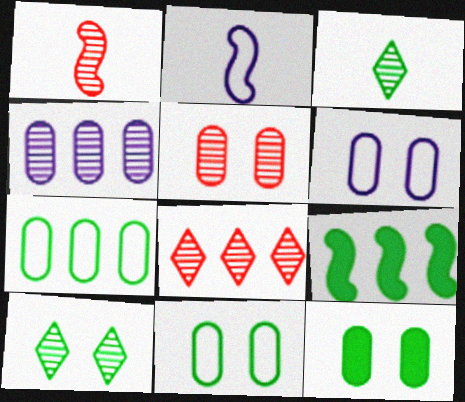[[1, 4, 10], 
[1, 5, 8], 
[2, 8, 12], 
[3, 9, 11], 
[5, 6, 12]]